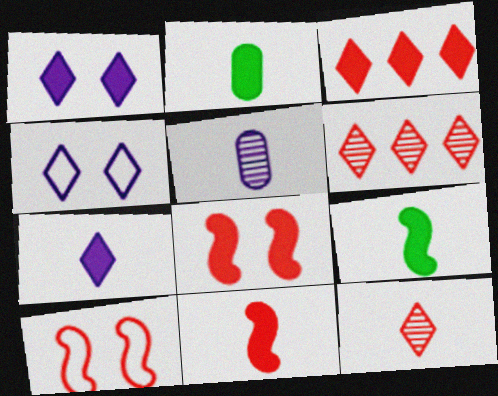[[2, 7, 11]]